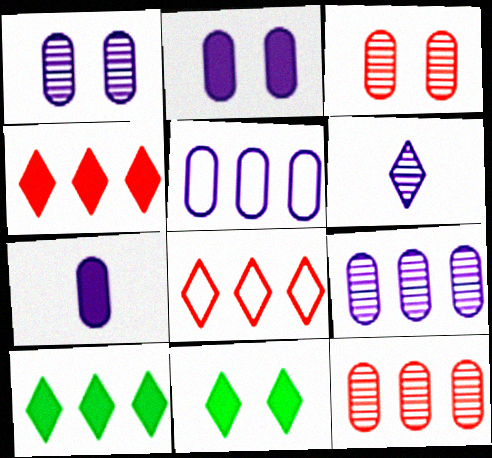[[1, 5, 7], 
[6, 8, 11]]